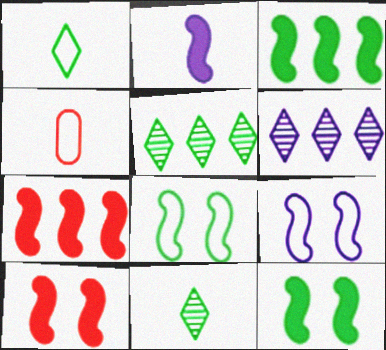[[2, 3, 10], 
[2, 4, 11], 
[2, 7, 12], 
[4, 6, 12]]